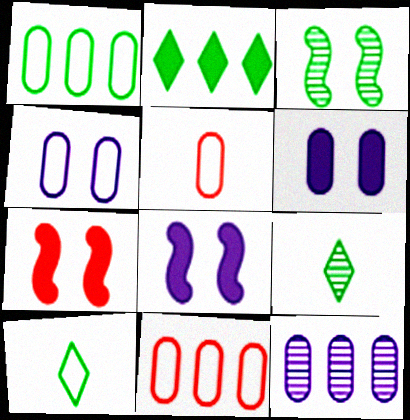[[1, 4, 5], 
[7, 10, 12], 
[8, 9, 11]]